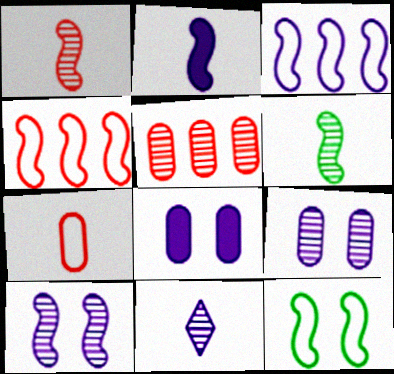[[2, 3, 10], 
[3, 8, 11]]